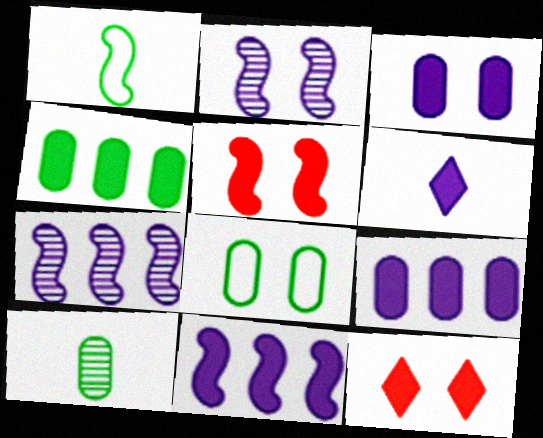[[1, 5, 7], 
[2, 8, 12], 
[3, 6, 11], 
[4, 5, 6], 
[4, 8, 10]]